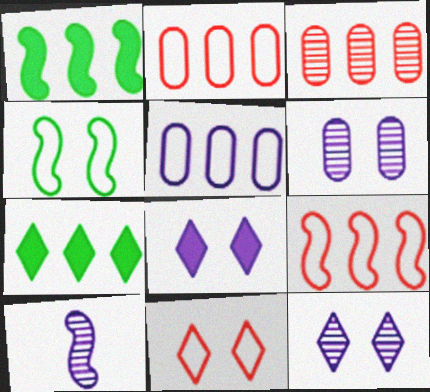[[5, 8, 10]]